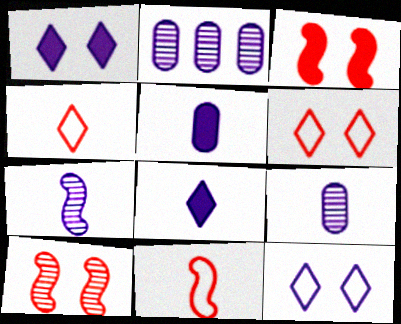[]